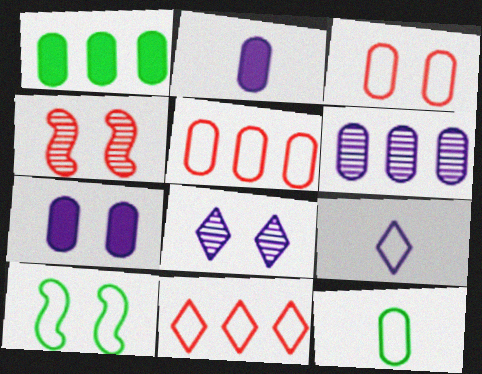[[1, 4, 9], 
[1, 5, 6], 
[5, 9, 10]]